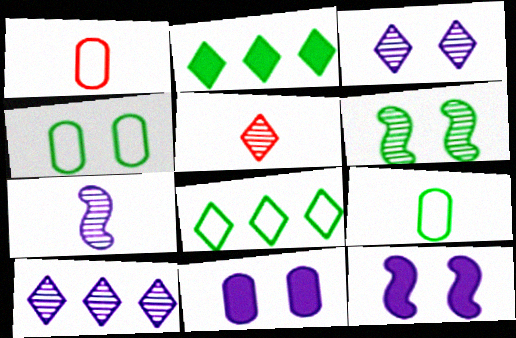[[2, 6, 9]]